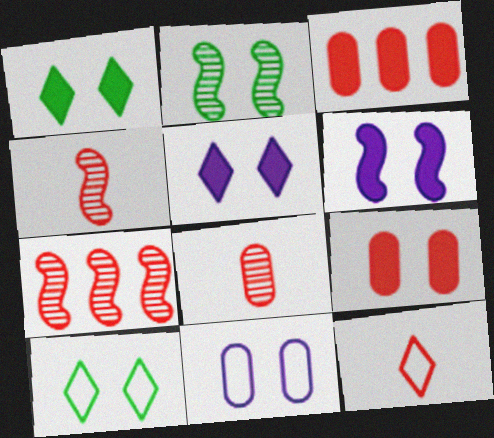[[1, 6, 9], 
[7, 9, 12]]